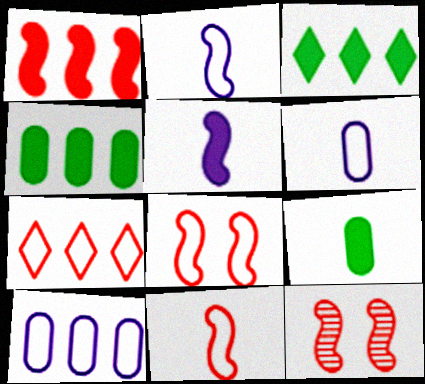[[1, 11, 12], 
[3, 6, 12]]